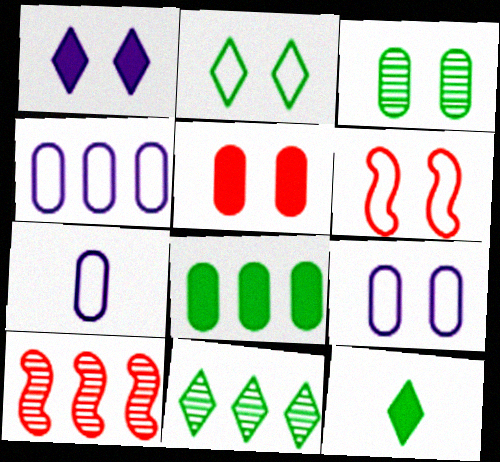[[1, 3, 6], 
[2, 6, 9], 
[2, 11, 12], 
[3, 5, 9], 
[4, 7, 9], 
[9, 10, 12]]